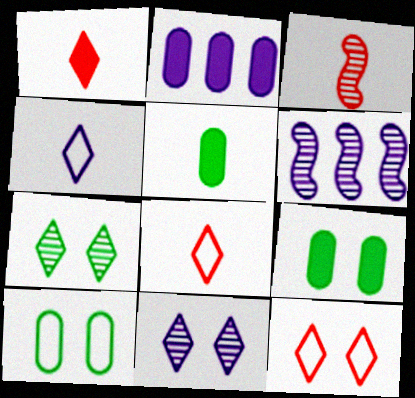[[1, 6, 10], 
[3, 4, 5], 
[5, 6, 12], 
[6, 8, 9]]